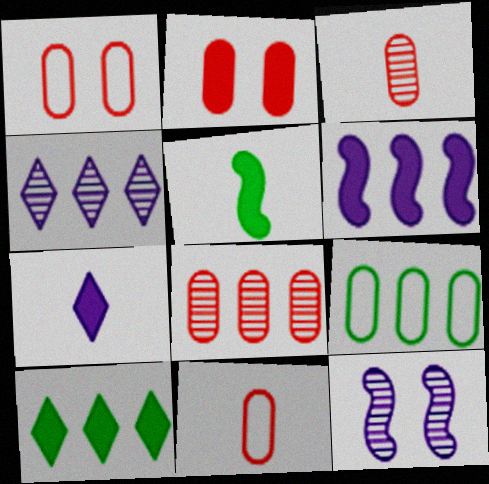[[1, 4, 5], 
[2, 8, 11], 
[10, 11, 12]]